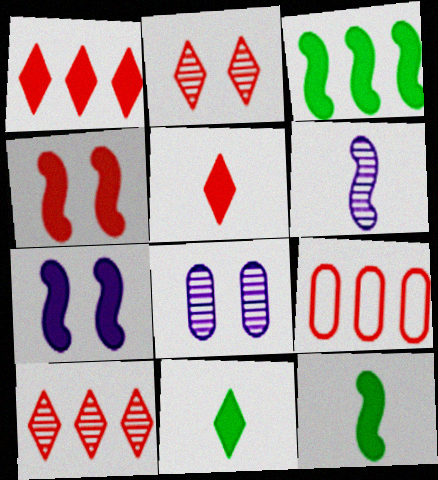[]